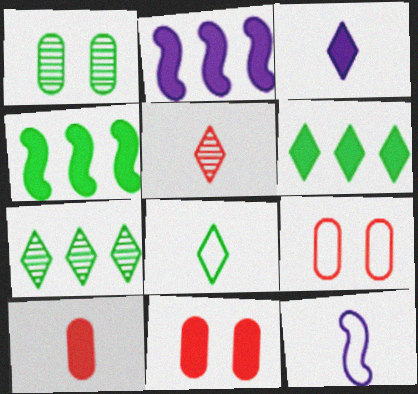[[1, 4, 8], 
[3, 4, 11], 
[3, 5, 8], 
[7, 11, 12]]